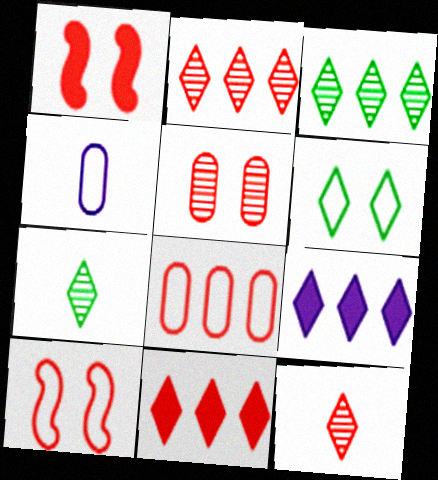[[1, 3, 4], 
[1, 8, 12], 
[6, 9, 12]]